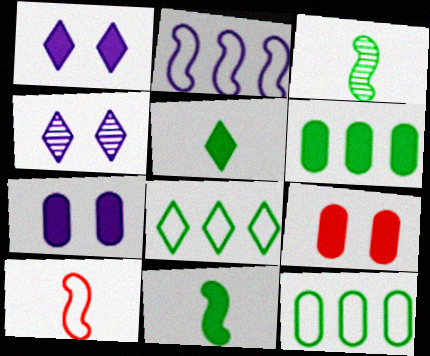[[4, 6, 10]]